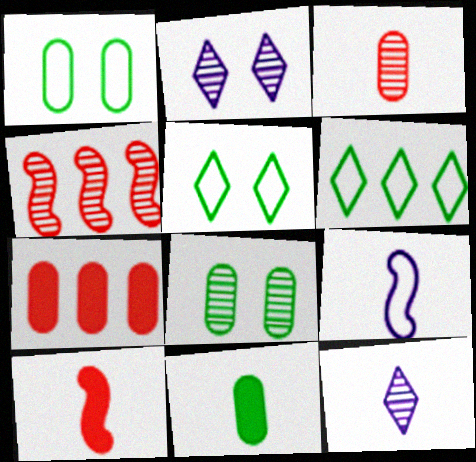[[4, 8, 12]]